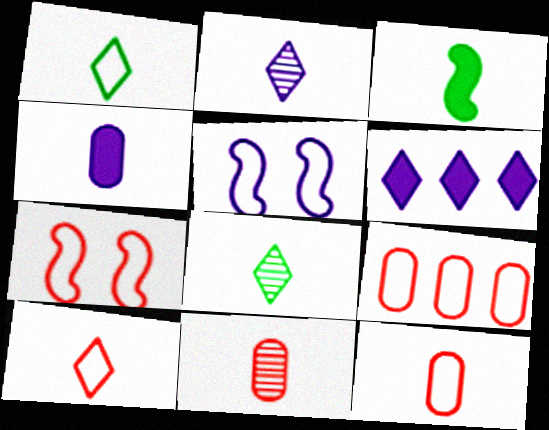[[1, 5, 9], 
[2, 3, 12], 
[7, 9, 10]]